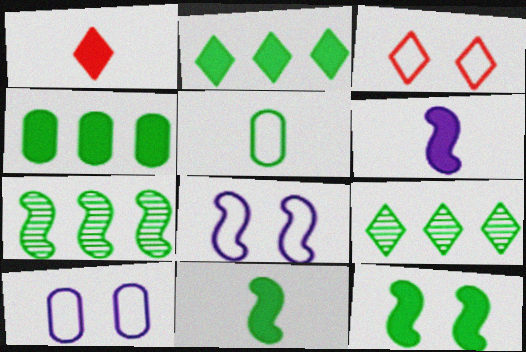[[1, 7, 10], 
[5, 9, 12]]